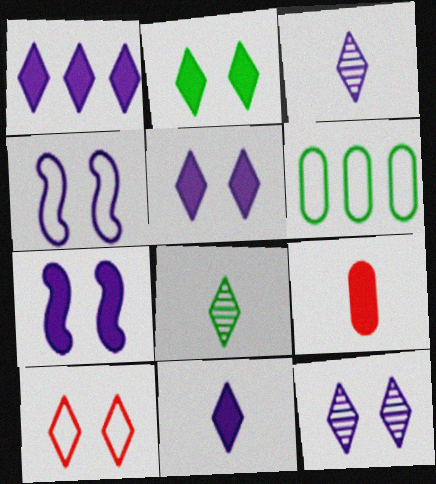[[1, 5, 11], 
[1, 8, 10], 
[2, 10, 12]]